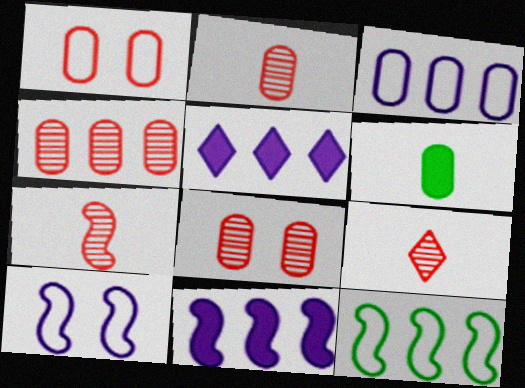[[2, 4, 8], 
[2, 7, 9], 
[3, 6, 8], 
[4, 5, 12]]